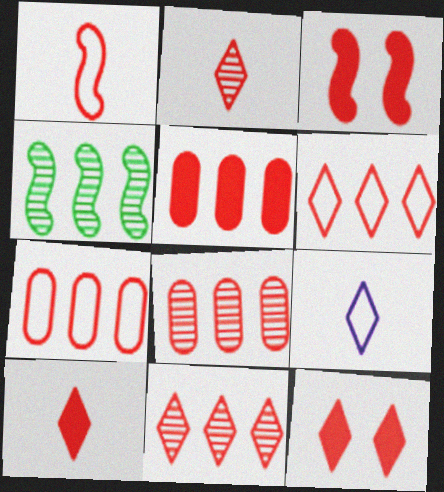[[1, 8, 12], 
[2, 3, 7], 
[2, 6, 12], 
[3, 5, 10], 
[5, 7, 8]]